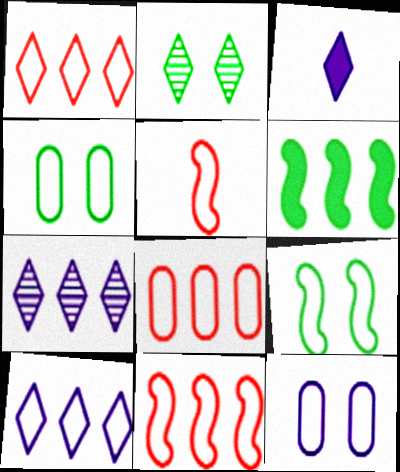[[1, 2, 3], 
[1, 8, 11], 
[4, 5, 10], 
[6, 7, 8]]